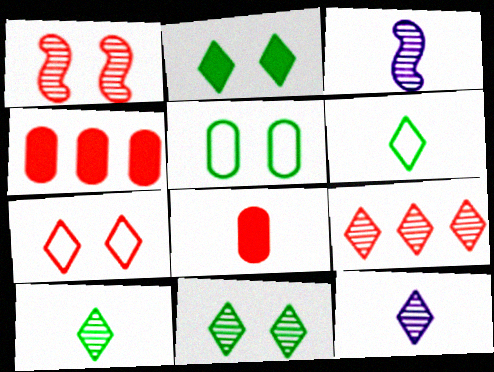[[3, 6, 8], 
[9, 11, 12]]